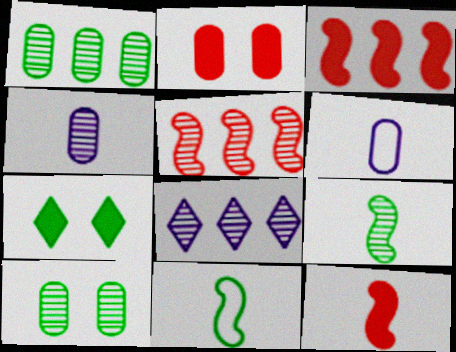[[1, 2, 6], 
[1, 5, 8], 
[1, 7, 11], 
[2, 8, 11], 
[5, 6, 7]]